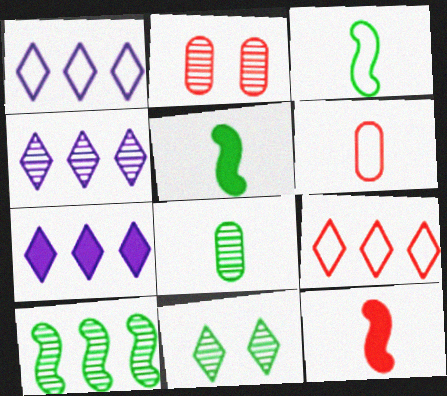[[1, 2, 5], 
[1, 4, 7], 
[2, 3, 7], 
[2, 9, 12], 
[8, 10, 11]]